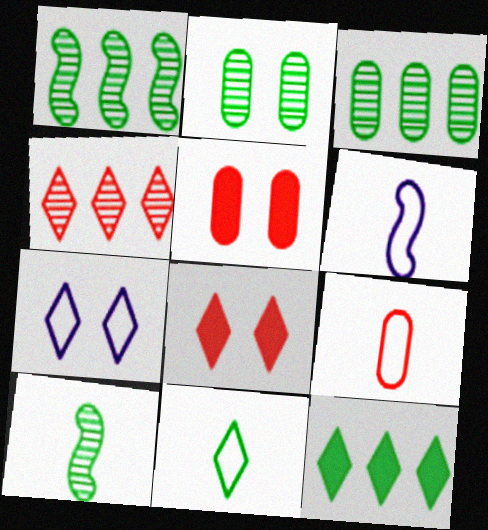[[3, 6, 8], 
[6, 9, 11]]